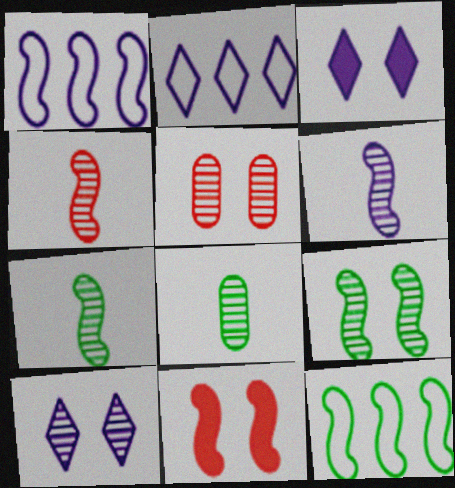[[1, 7, 11], 
[2, 8, 11], 
[4, 6, 7], 
[5, 9, 10], 
[6, 11, 12]]